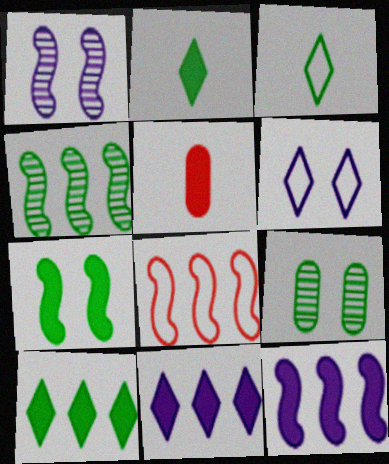[[4, 5, 6], 
[4, 8, 12], 
[5, 7, 11]]